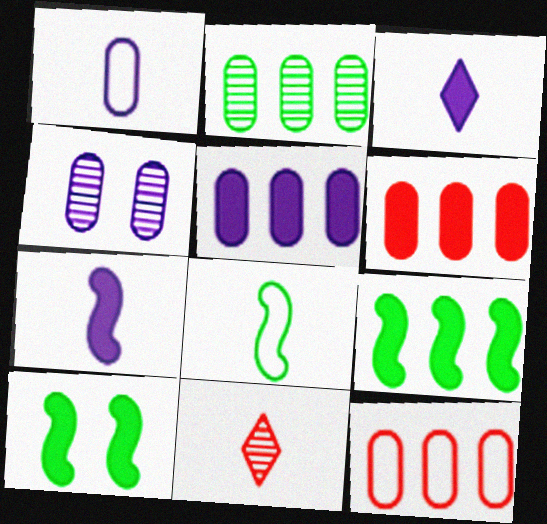[[1, 4, 5], 
[2, 5, 12], 
[3, 6, 10]]